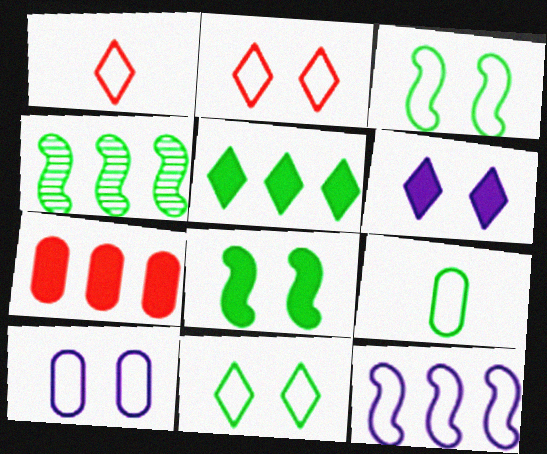[[2, 3, 10], 
[2, 9, 12]]